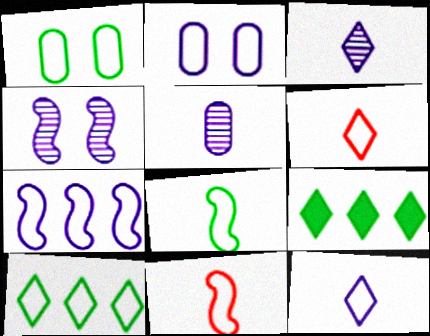[[1, 6, 7], 
[1, 8, 10], 
[2, 7, 12], 
[2, 10, 11]]